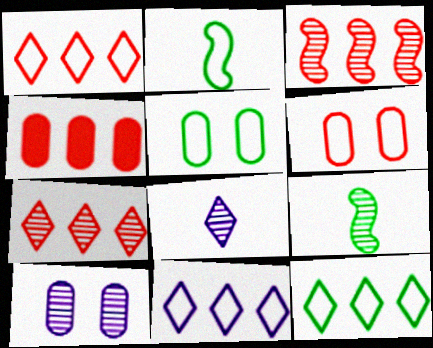[[1, 3, 4], 
[1, 11, 12], 
[2, 5, 12], 
[2, 6, 11], 
[7, 9, 10]]